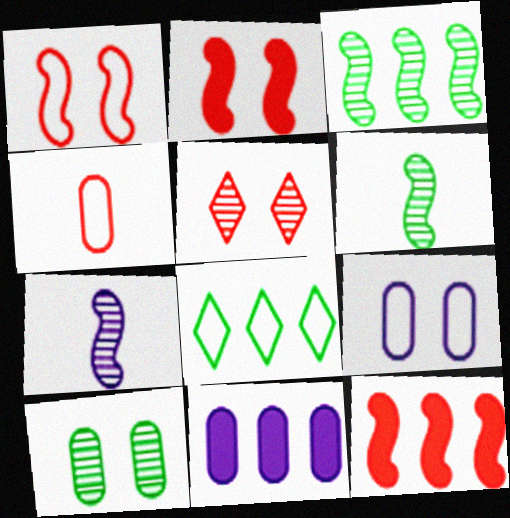[[4, 5, 12], 
[4, 10, 11]]